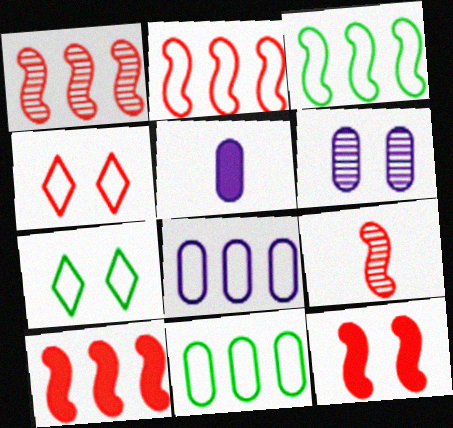[[1, 2, 10], 
[1, 5, 7], 
[2, 9, 12], 
[5, 6, 8], 
[6, 7, 12]]